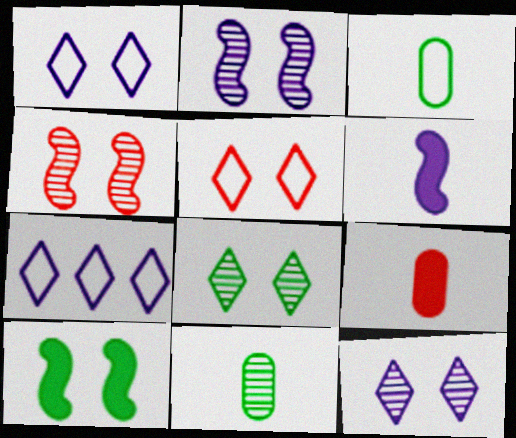[]